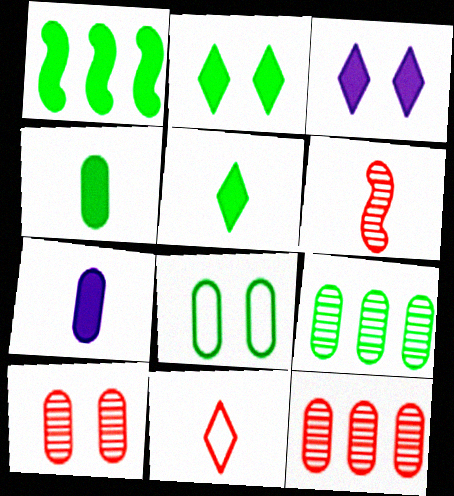[[1, 2, 4], 
[4, 8, 9], 
[7, 8, 12]]